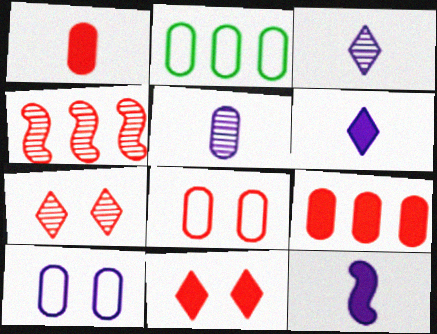[[2, 7, 12]]